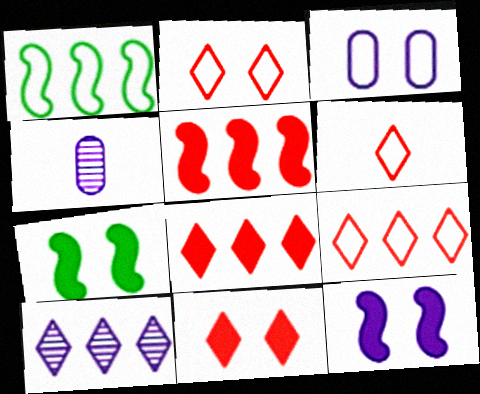[[1, 3, 6], 
[1, 4, 11], 
[2, 6, 9], 
[4, 7, 9]]